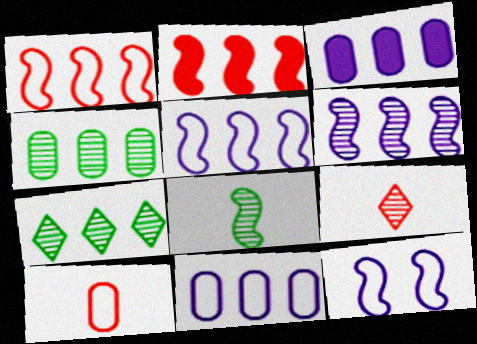[[1, 3, 7], 
[2, 7, 11], 
[2, 8, 12]]